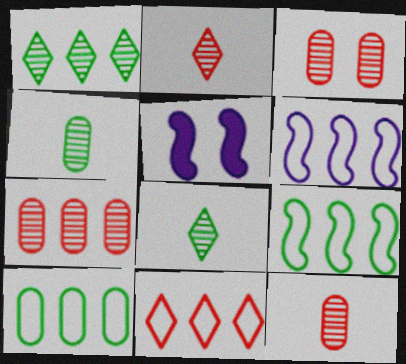[[2, 5, 10], 
[3, 7, 12], 
[4, 5, 11], 
[6, 10, 11]]